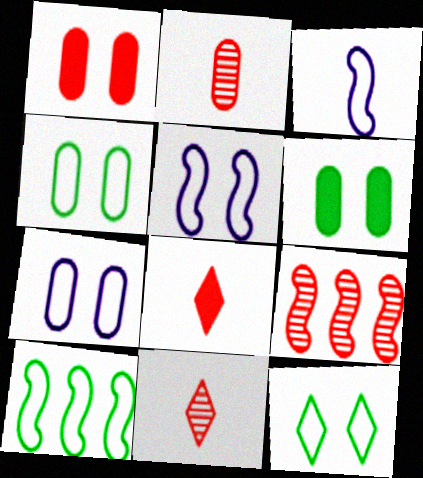[]